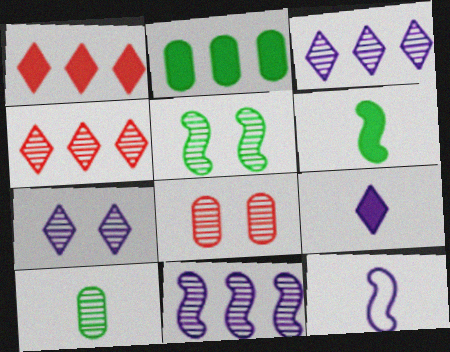[[5, 7, 8]]